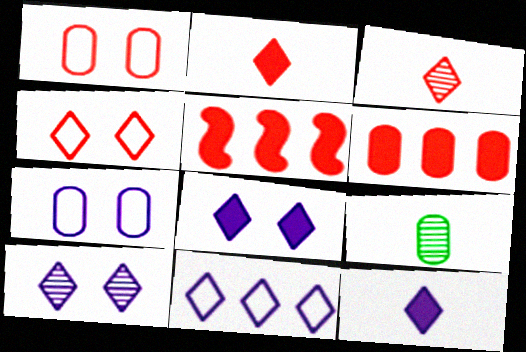[[1, 3, 5], 
[6, 7, 9], 
[10, 11, 12]]